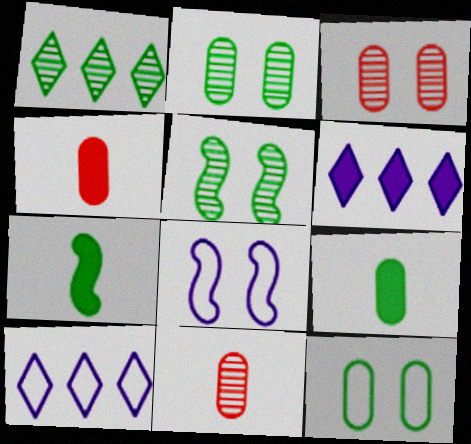[[1, 4, 8], 
[1, 7, 12], 
[3, 7, 10], 
[4, 5, 10]]